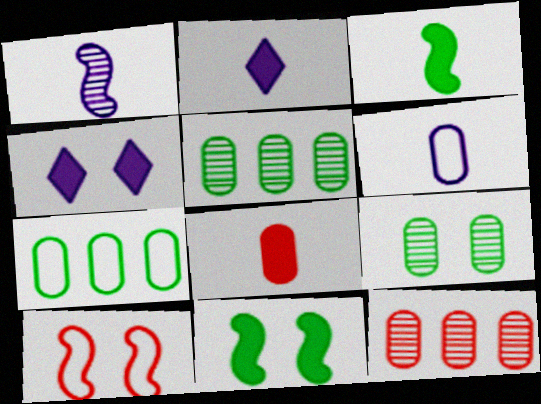[[1, 2, 6], 
[2, 3, 8], 
[2, 5, 10], 
[4, 9, 10]]